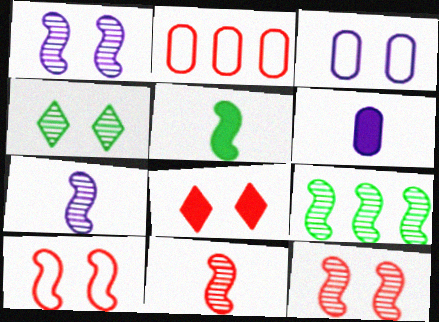[[1, 9, 11], 
[2, 8, 11], 
[7, 9, 12]]